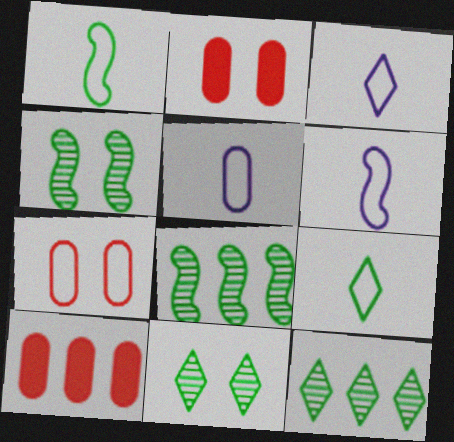[[2, 3, 8], 
[2, 6, 12], 
[3, 4, 10], 
[3, 5, 6], 
[6, 10, 11]]